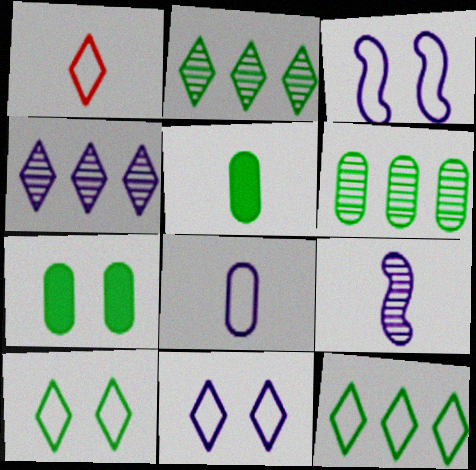[[1, 5, 9], 
[1, 11, 12]]